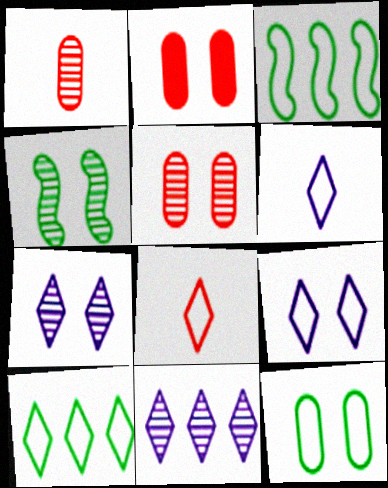[[1, 4, 11], 
[2, 4, 9], 
[4, 5, 7], 
[8, 9, 10]]